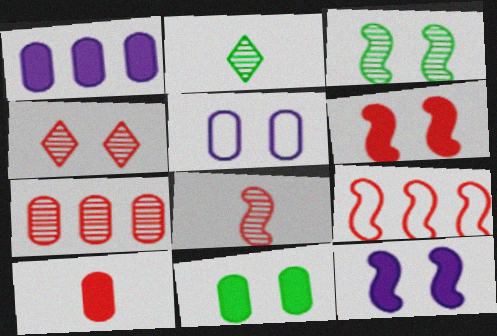[[1, 10, 11], 
[4, 7, 8], 
[4, 9, 10], 
[6, 8, 9]]